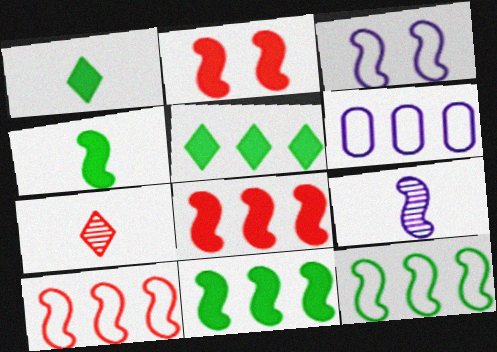[[2, 9, 12]]